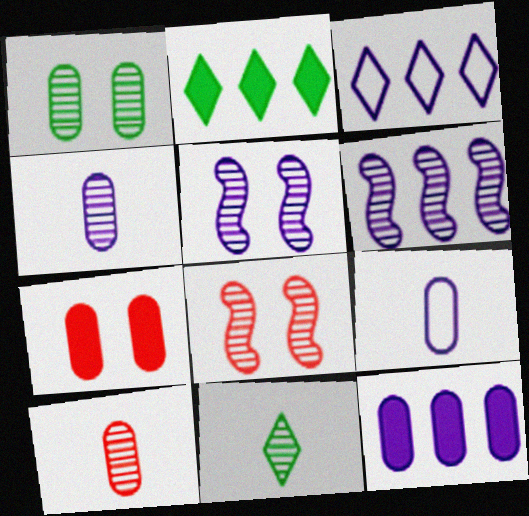[[2, 8, 9], 
[3, 6, 12]]